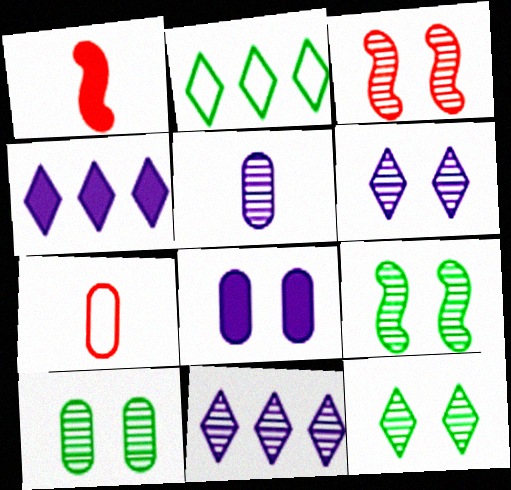[[3, 6, 10], 
[4, 7, 9], 
[9, 10, 12]]